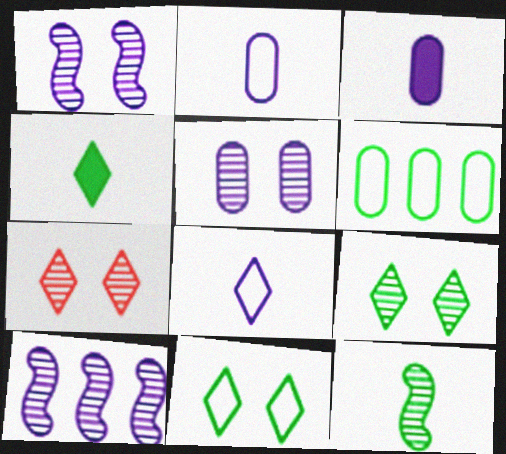[]